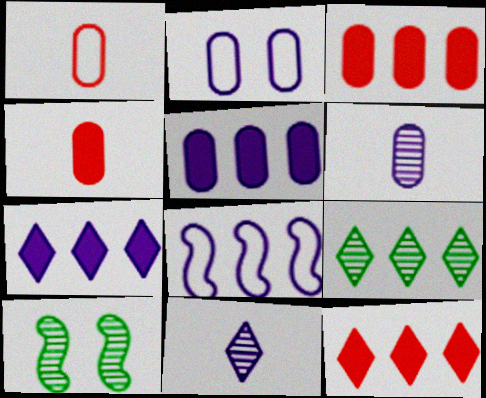[[1, 7, 10], 
[2, 5, 6], 
[3, 8, 9]]